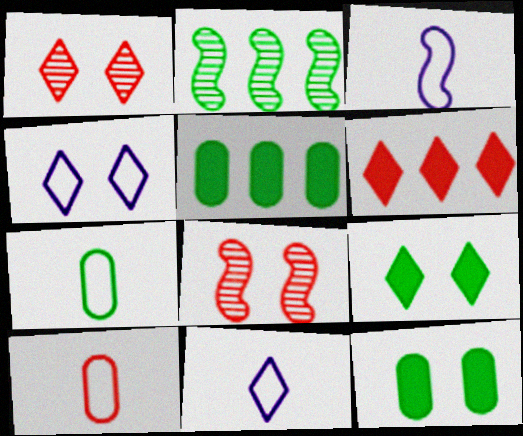[[1, 3, 5], 
[1, 4, 9], 
[2, 7, 9], 
[4, 8, 12], 
[5, 8, 11], 
[6, 8, 10]]